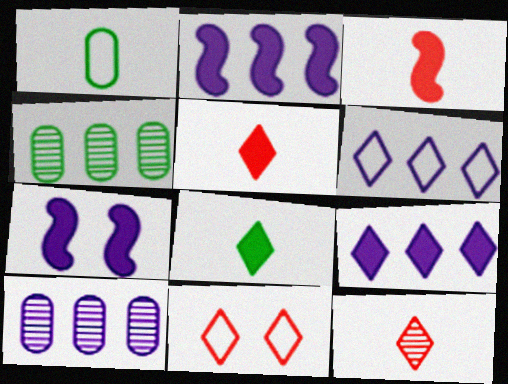[[2, 6, 10]]